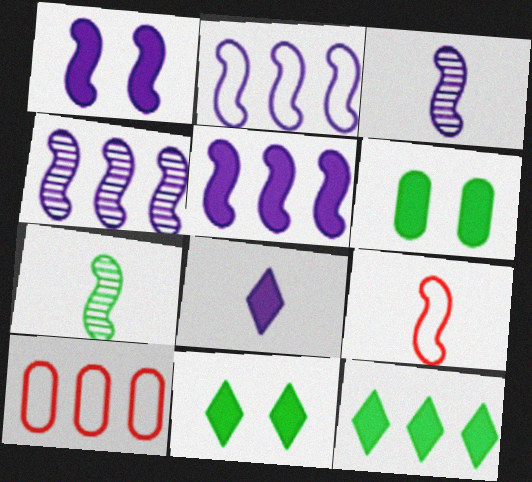[[1, 2, 3], 
[2, 4, 5], 
[3, 10, 11], 
[4, 10, 12]]